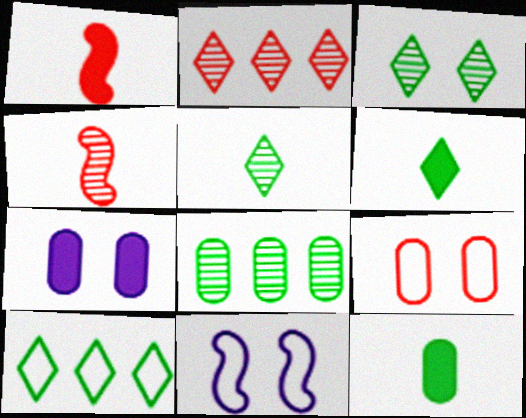[[1, 2, 9], 
[2, 11, 12], 
[3, 6, 10], 
[4, 7, 10]]